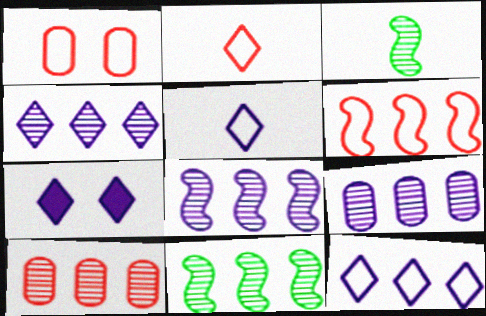[[1, 2, 6], 
[4, 5, 7], 
[4, 8, 9], 
[4, 10, 11]]